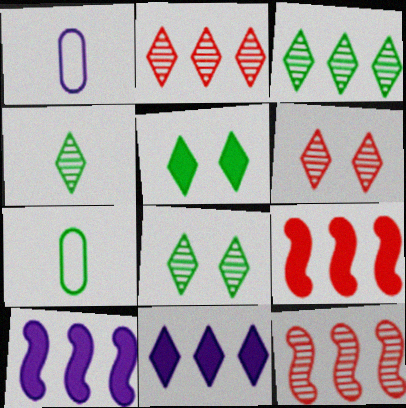[[1, 5, 12], 
[1, 8, 9], 
[3, 4, 8], 
[6, 7, 10]]